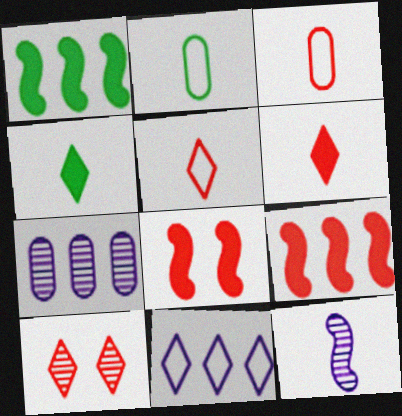[[2, 6, 12], 
[3, 4, 12], 
[3, 9, 10], 
[4, 10, 11]]